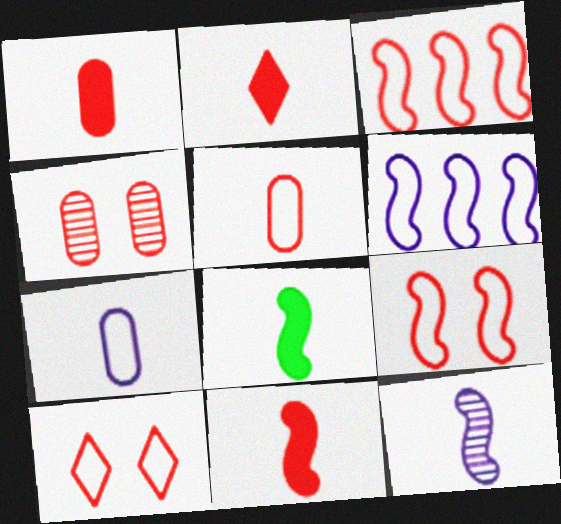[[1, 2, 11], 
[2, 3, 4], 
[3, 5, 10]]